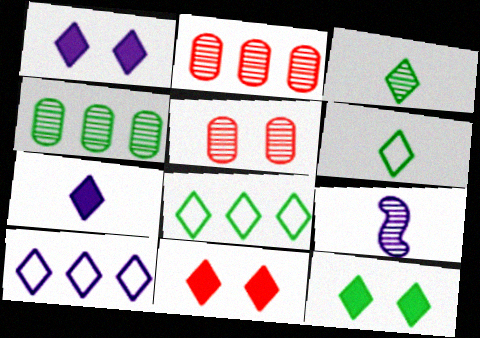[[1, 11, 12], 
[3, 8, 12], 
[3, 10, 11]]